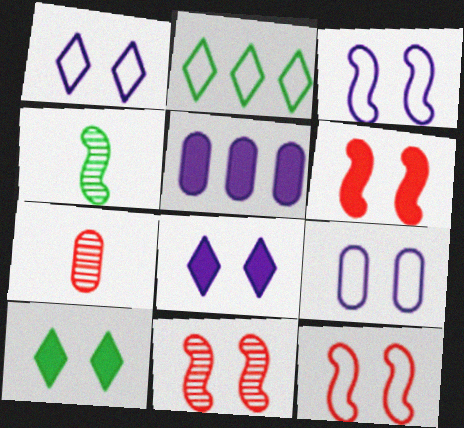[[1, 3, 9], 
[6, 11, 12], 
[9, 10, 11]]